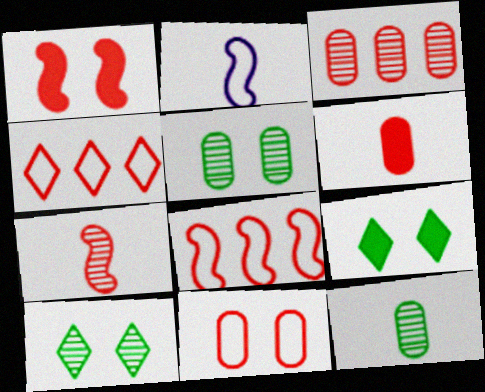[[1, 7, 8], 
[2, 3, 9], 
[3, 6, 11]]